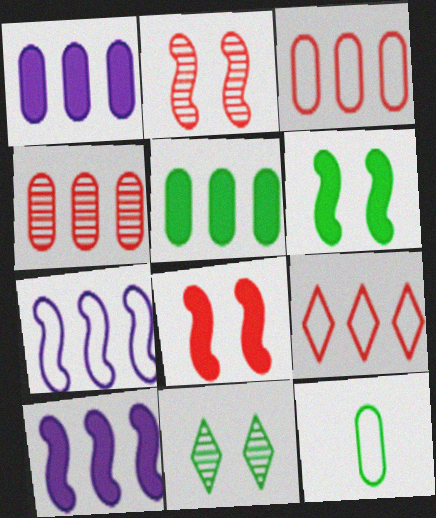[]